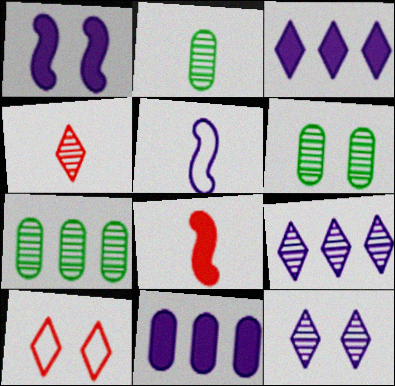[[1, 6, 10], 
[2, 6, 7], 
[5, 11, 12]]